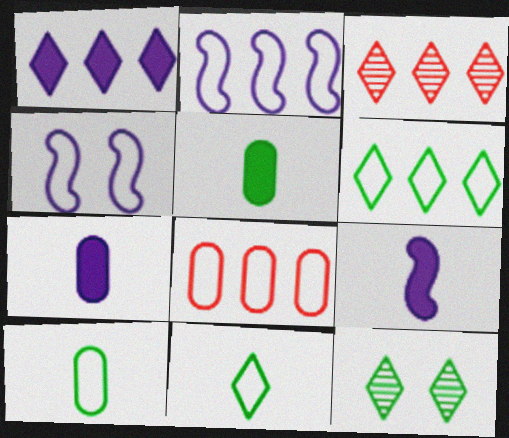[[1, 3, 6], 
[2, 6, 8], 
[3, 4, 5], 
[4, 8, 11], 
[8, 9, 12]]